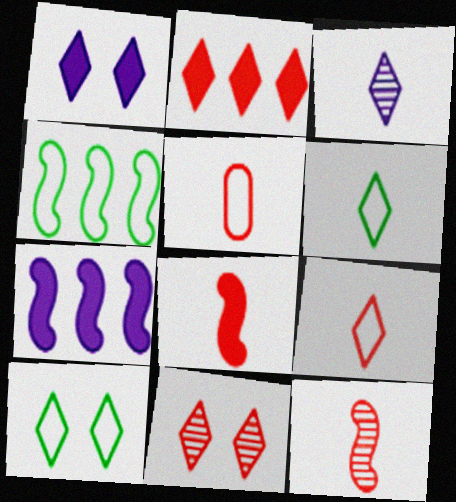[[1, 10, 11], 
[2, 3, 10], 
[2, 9, 11]]